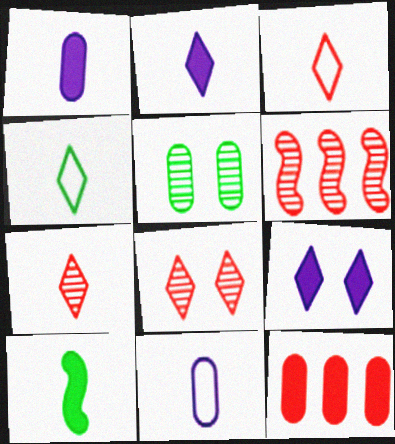[[2, 4, 7], 
[5, 11, 12], 
[7, 10, 11], 
[9, 10, 12]]